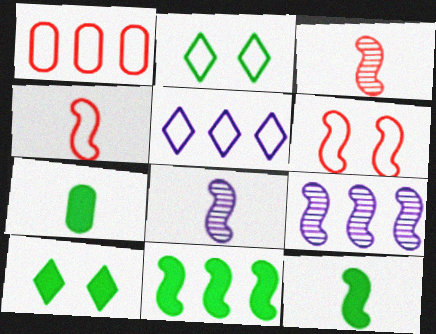[[1, 8, 10], 
[4, 8, 12], 
[6, 8, 11], 
[6, 9, 12], 
[7, 10, 11]]